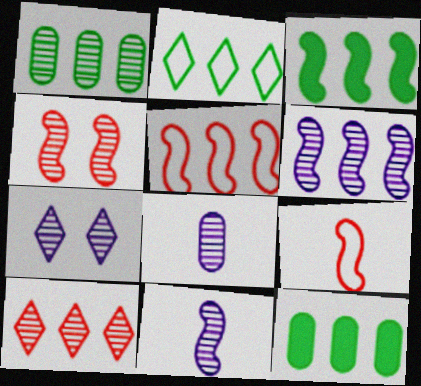[[1, 2, 3], 
[1, 6, 10], 
[3, 5, 6], 
[6, 7, 8], 
[7, 9, 12]]